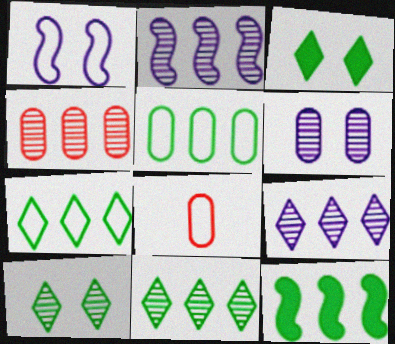[[1, 7, 8], 
[2, 3, 8], 
[2, 4, 11], 
[5, 11, 12]]